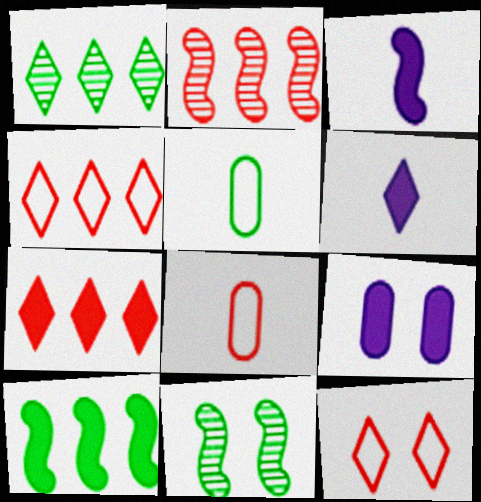[[1, 6, 12], 
[9, 11, 12]]